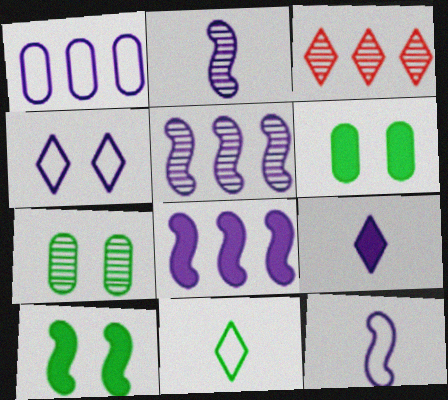[[1, 4, 12], 
[2, 3, 7], 
[3, 6, 12]]